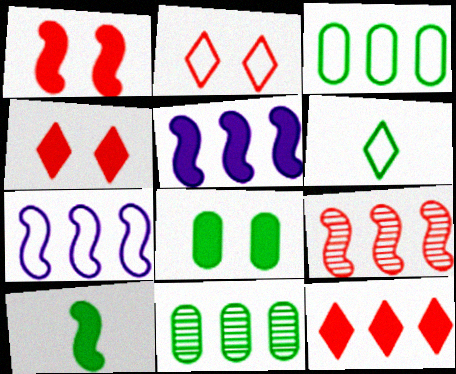[[1, 5, 10], 
[7, 11, 12]]